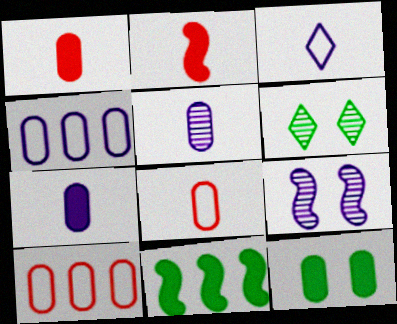[[2, 4, 6], 
[5, 10, 12]]